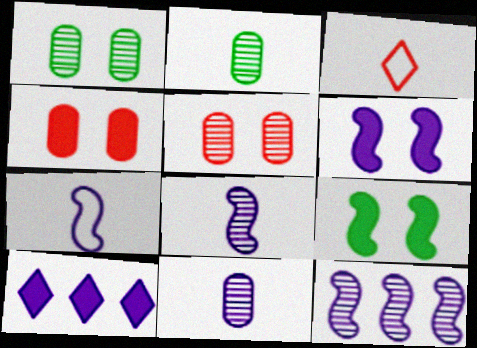[[6, 7, 12]]